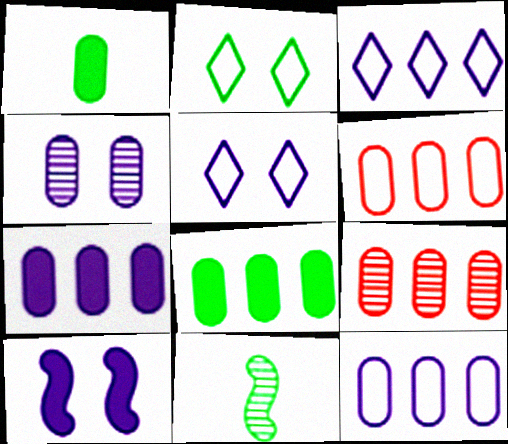[[1, 4, 6], 
[2, 8, 11], 
[4, 5, 10], 
[8, 9, 12]]